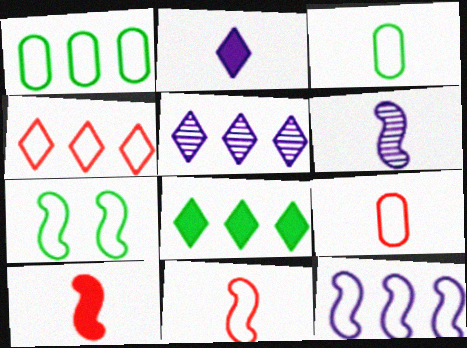[[1, 4, 12], 
[4, 5, 8], 
[7, 11, 12]]